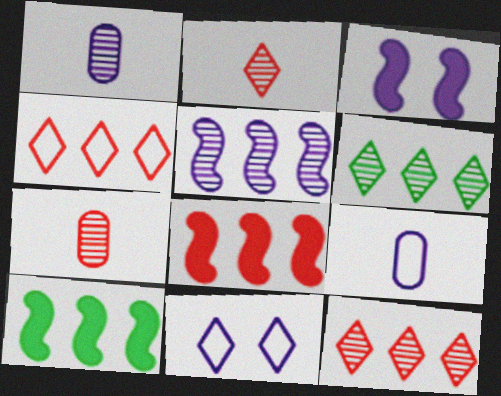[[7, 10, 11]]